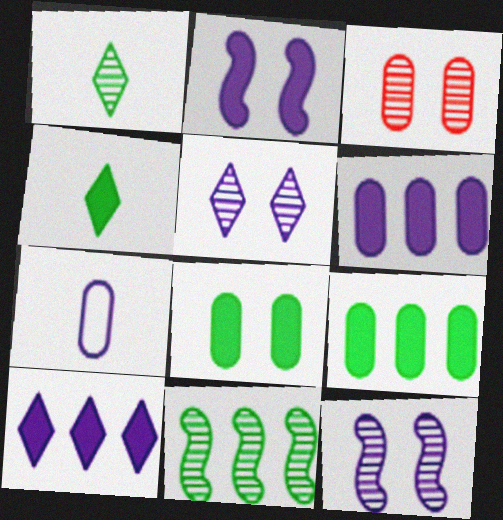[[3, 7, 9], 
[7, 10, 12]]